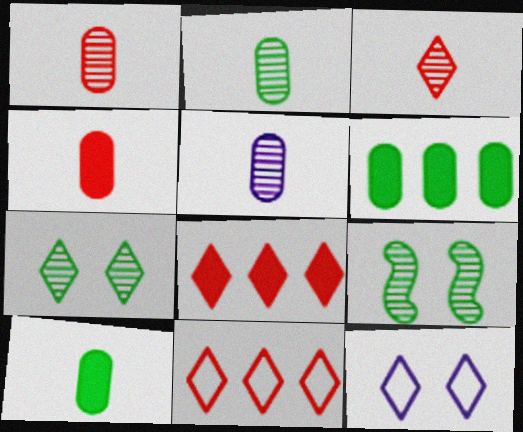[[1, 2, 5]]